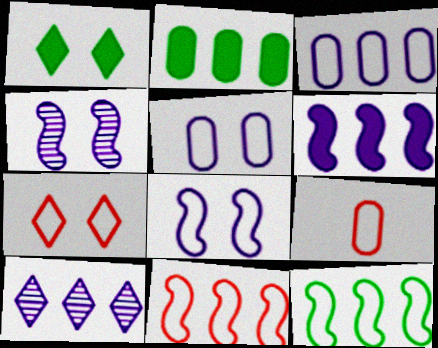[[2, 10, 11], 
[3, 6, 10], 
[7, 9, 11]]